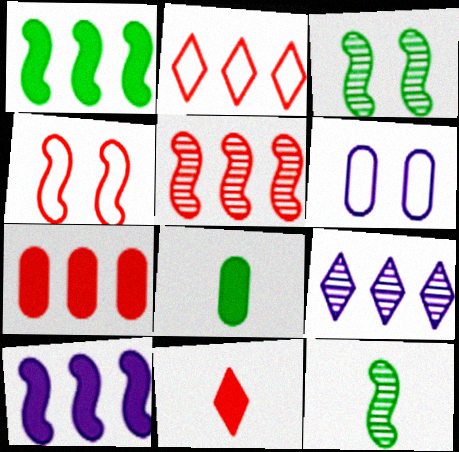[[2, 5, 7], 
[4, 8, 9], 
[4, 10, 12]]